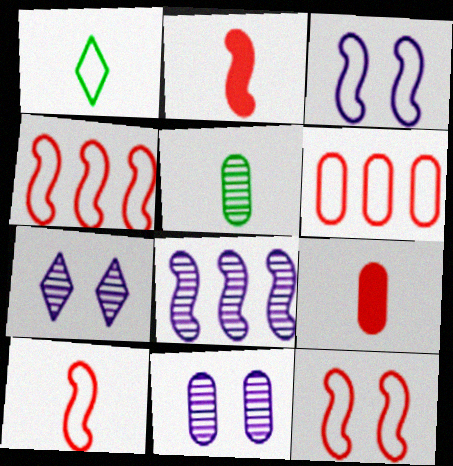[[1, 3, 6], 
[4, 10, 12]]